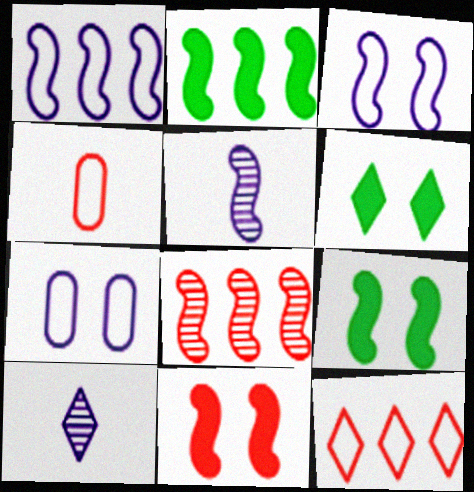[[1, 2, 8], 
[6, 10, 12]]